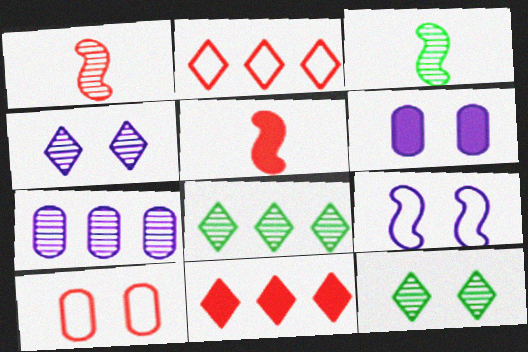[[1, 7, 12], 
[1, 10, 11], 
[2, 3, 6], 
[4, 6, 9]]